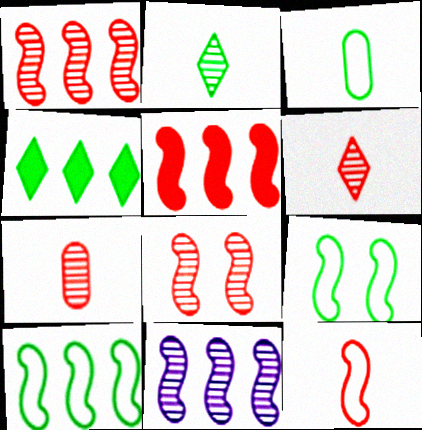[[5, 8, 12], 
[5, 10, 11]]